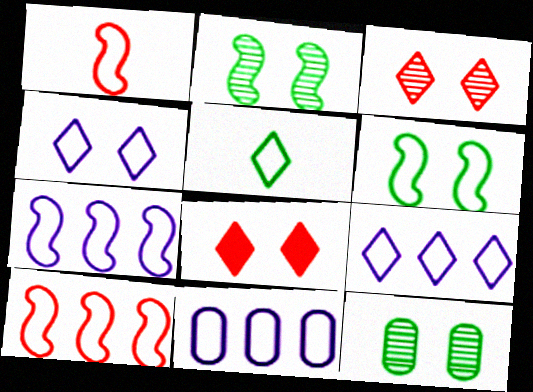[[1, 6, 7], 
[7, 9, 11]]